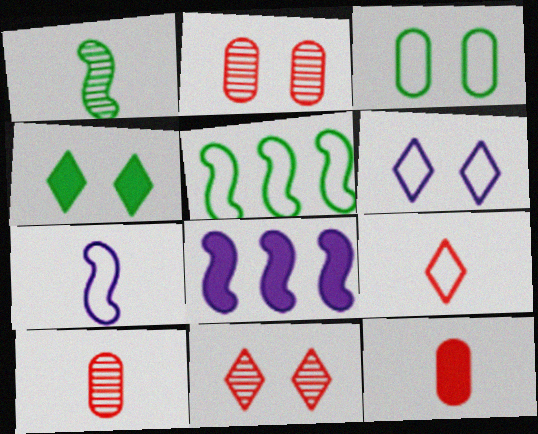[[4, 6, 11], 
[4, 8, 12]]